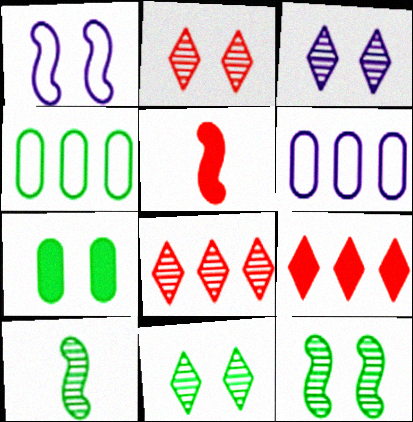[[1, 2, 7], 
[2, 3, 11], 
[3, 4, 5], 
[5, 6, 11]]